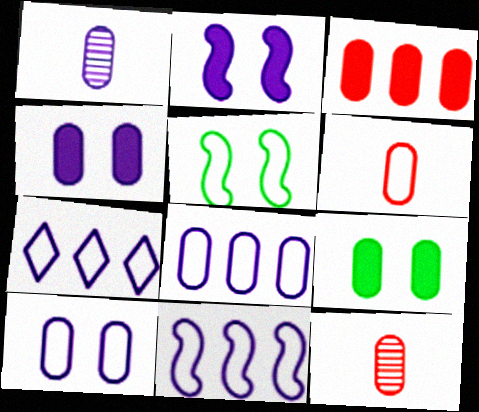[[1, 2, 7], 
[1, 4, 8], 
[5, 6, 7], 
[7, 8, 11], 
[8, 9, 12]]